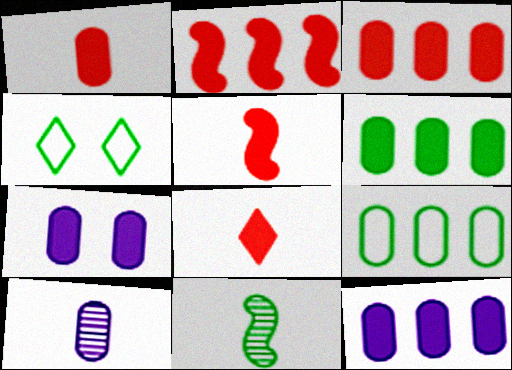[[1, 5, 8], 
[1, 6, 7], 
[2, 4, 10], 
[3, 6, 12], 
[4, 6, 11]]